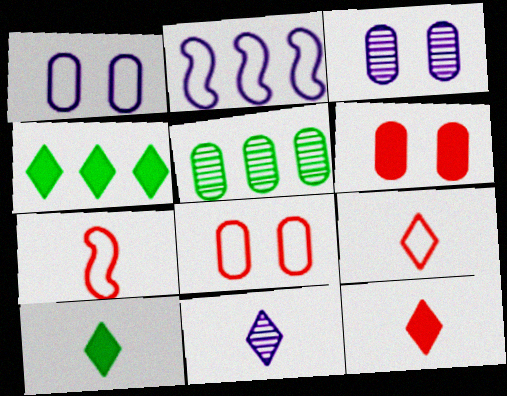[[3, 4, 7], 
[9, 10, 11]]